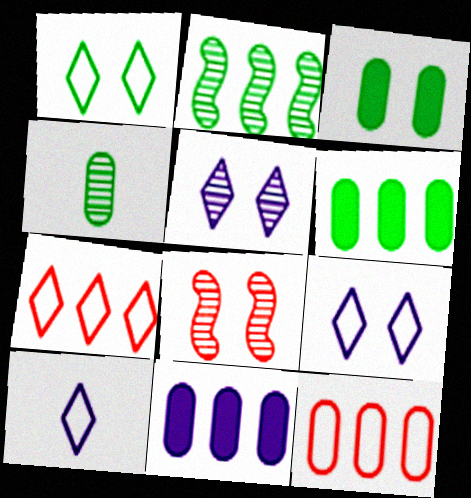[[1, 7, 10], 
[2, 7, 11], 
[3, 8, 9], 
[6, 8, 10]]